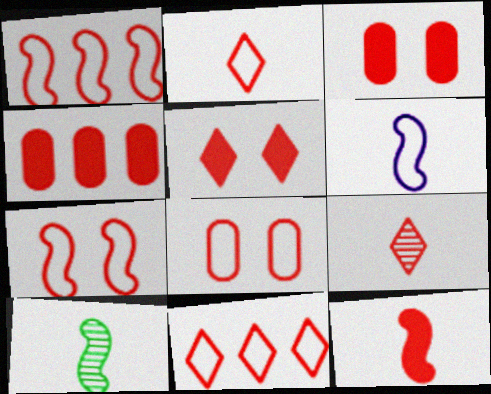[[1, 2, 8], 
[1, 3, 9], 
[4, 5, 12], 
[4, 7, 9], 
[5, 9, 11], 
[6, 10, 12]]